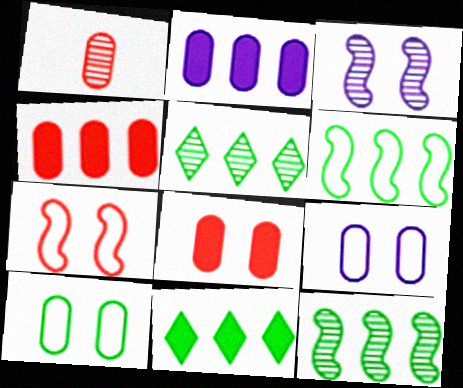[[1, 2, 10], 
[1, 3, 5]]